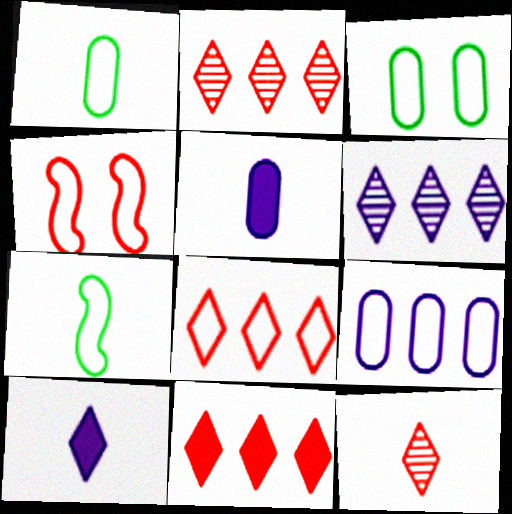[[2, 8, 11], 
[5, 7, 12]]